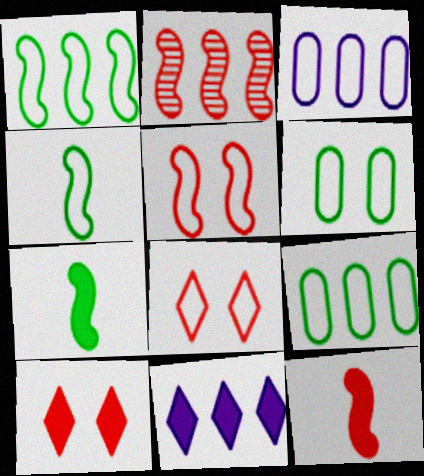[[2, 5, 12], 
[2, 9, 11], 
[3, 4, 8]]